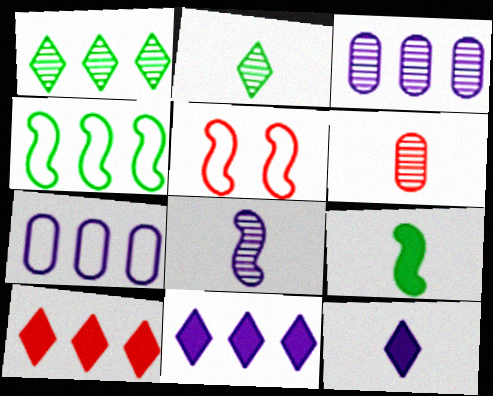[[2, 6, 8], 
[3, 4, 10], 
[5, 6, 10]]